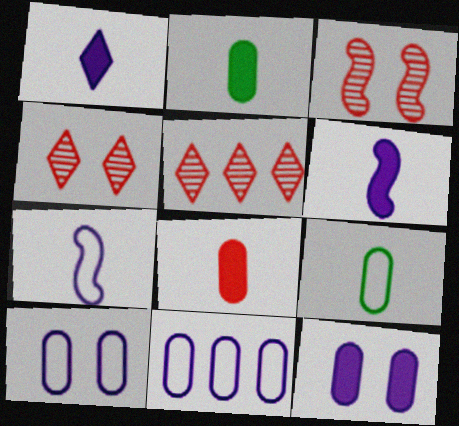[]